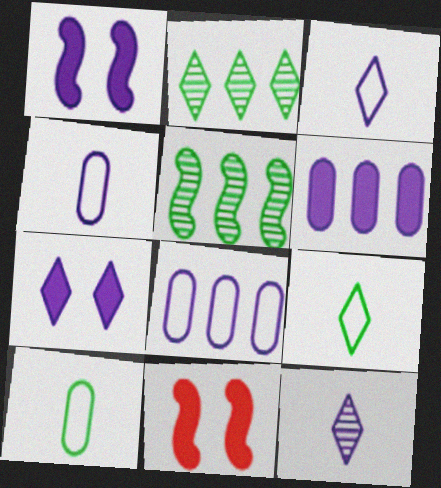[[1, 8, 12], 
[2, 4, 11]]